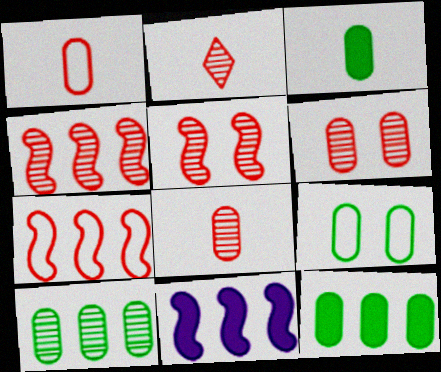[[2, 4, 6], 
[2, 9, 11], 
[3, 9, 10]]